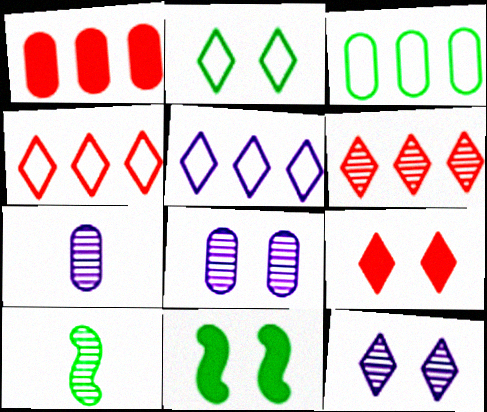[[2, 9, 12], 
[4, 7, 11], 
[6, 8, 10]]